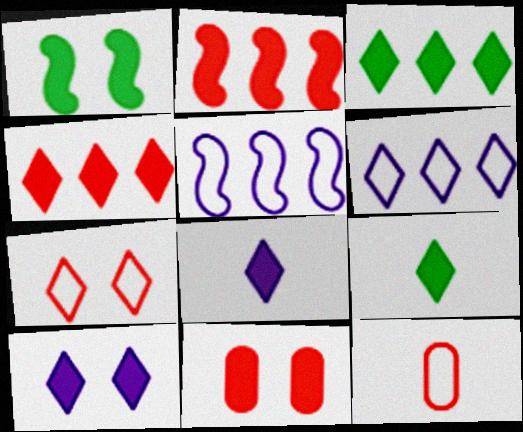[[1, 10, 11], 
[4, 9, 10]]